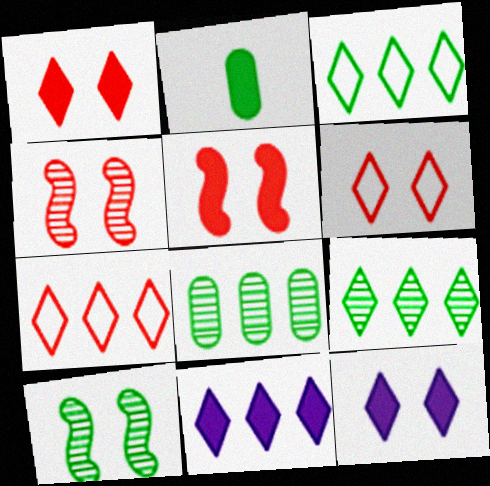[[2, 3, 10], 
[2, 5, 11], 
[7, 9, 11]]